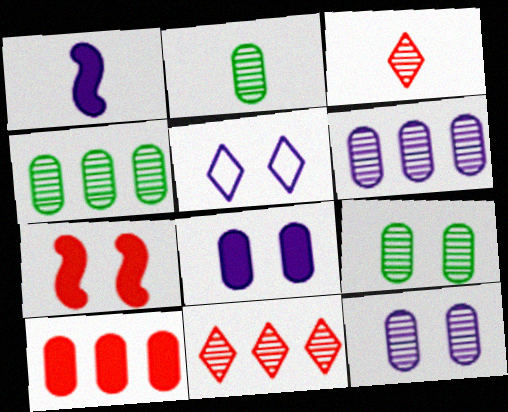[[1, 5, 6], 
[2, 4, 9], 
[5, 7, 9]]